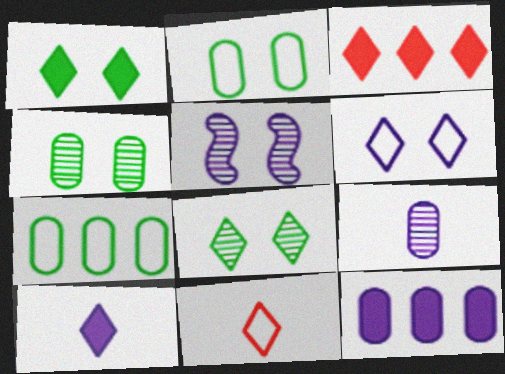[[1, 3, 10]]